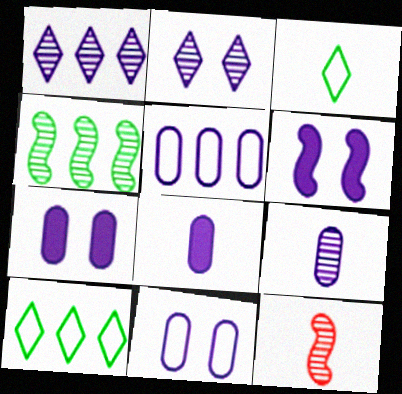[[2, 6, 11], 
[3, 8, 12], 
[5, 7, 9], 
[7, 10, 12]]